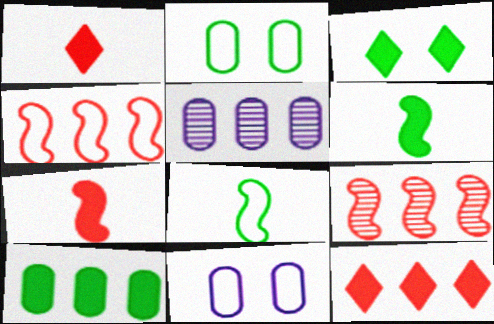[[3, 6, 10]]